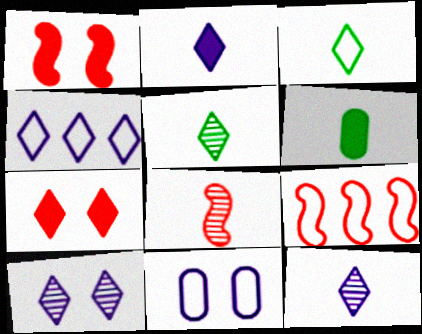[[1, 8, 9], 
[2, 4, 10], 
[3, 9, 11], 
[4, 5, 7], 
[6, 9, 10]]